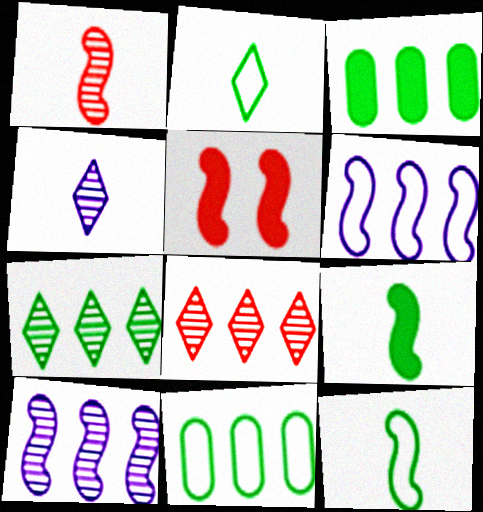[[3, 6, 8], 
[4, 5, 11], 
[5, 10, 12]]